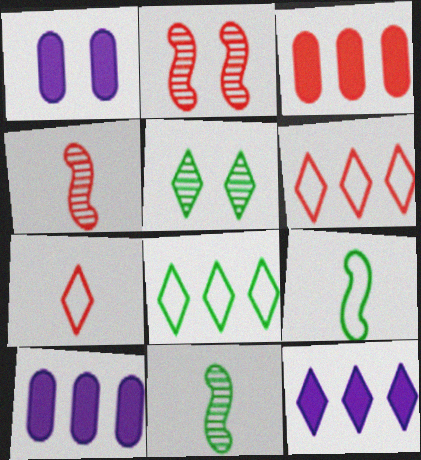[[1, 4, 8], 
[1, 6, 11], 
[2, 3, 7], 
[5, 7, 12]]